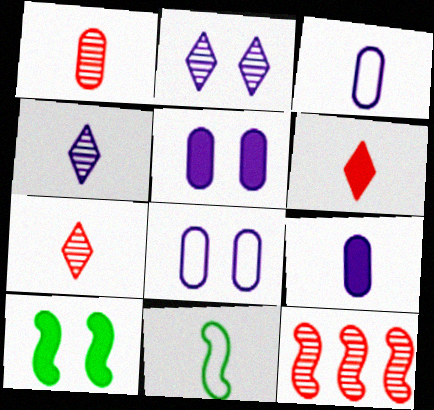[[7, 9, 11]]